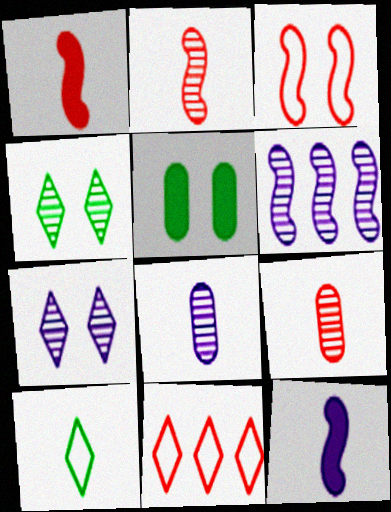[[1, 8, 10], 
[3, 5, 7], 
[4, 6, 9], 
[6, 7, 8], 
[9, 10, 12]]